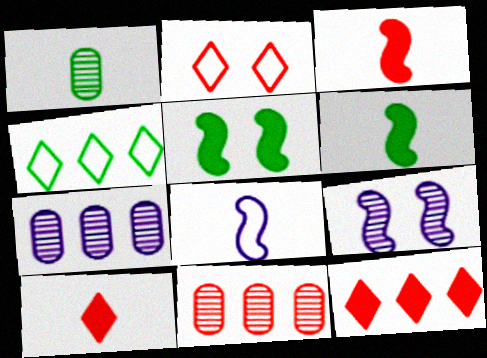[[1, 4, 5], 
[1, 8, 10], 
[2, 3, 11], 
[2, 6, 7]]